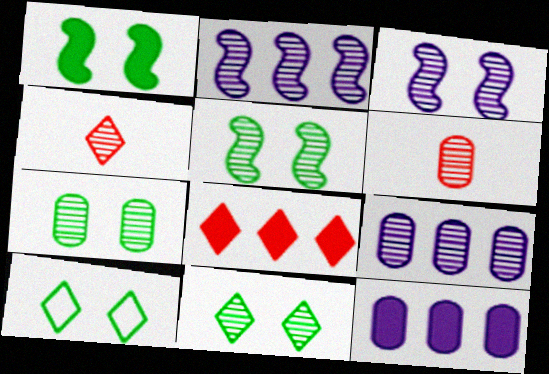[[1, 7, 10], 
[2, 4, 7], 
[2, 6, 11], 
[4, 5, 9], 
[5, 7, 11], 
[6, 7, 9]]